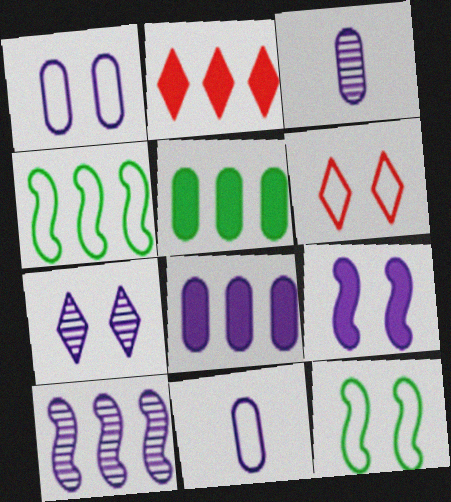[[1, 3, 8], 
[1, 6, 12], 
[1, 7, 9], 
[2, 3, 12], 
[3, 7, 10], 
[4, 6, 11]]